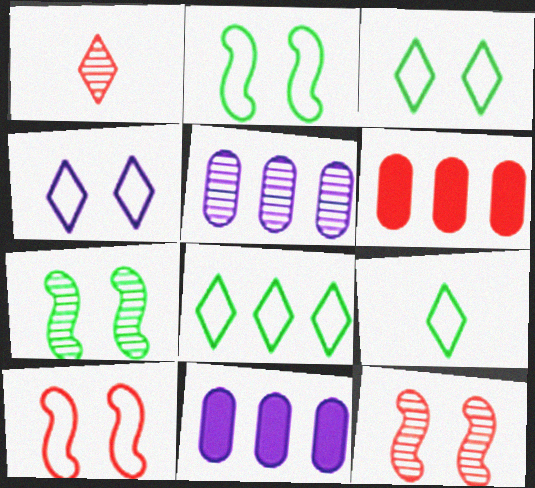[[1, 2, 11], 
[1, 5, 7], 
[1, 6, 10], 
[3, 8, 9], 
[9, 11, 12]]